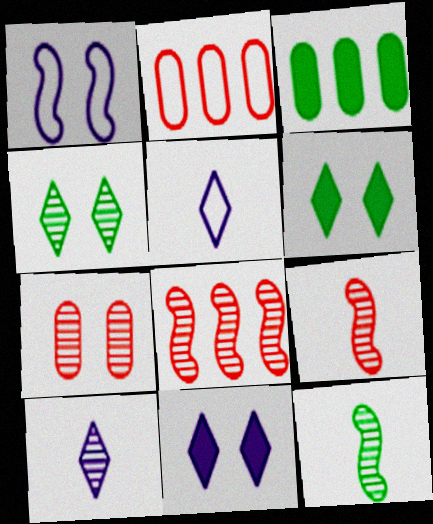[[1, 6, 7], 
[2, 11, 12]]